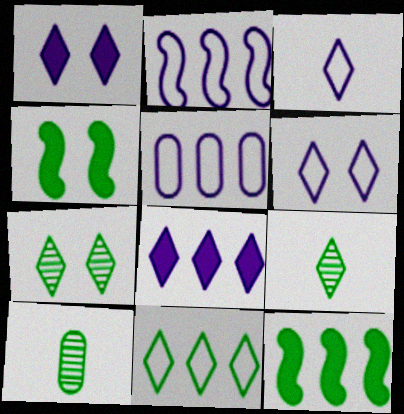[[4, 10, 11]]